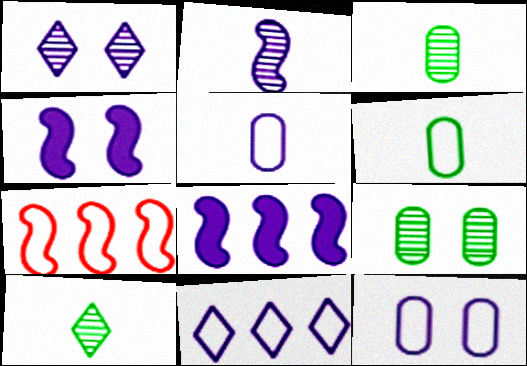[[1, 4, 12], 
[1, 5, 8]]